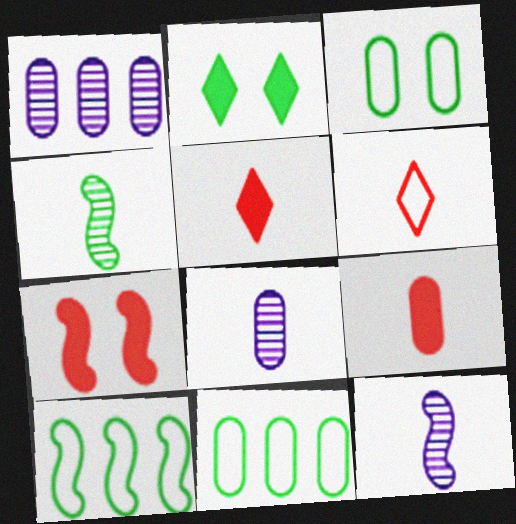[[1, 3, 9], 
[2, 4, 11], 
[7, 10, 12]]